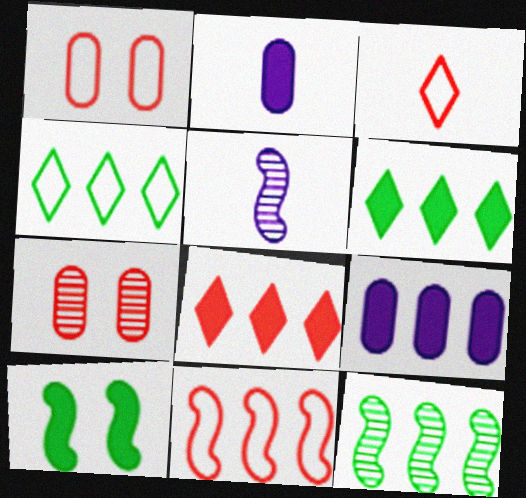[[1, 3, 11], 
[1, 5, 6], 
[2, 8, 10], 
[5, 10, 11]]